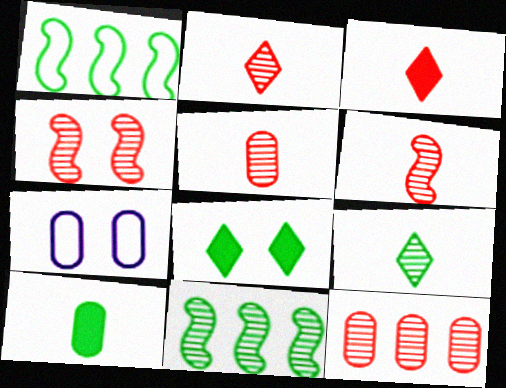[[2, 4, 12], 
[2, 5, 6], 
[3, 7, 11], 
[4, 7, 8], 
[7, 10, 12]]